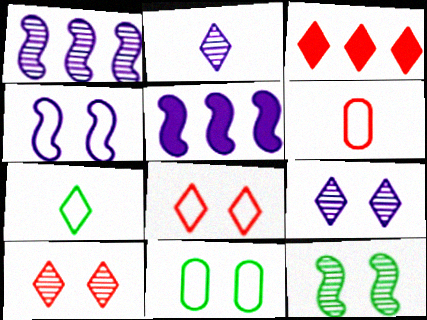[[3, 7, 9], 
[4, 8, 11]]